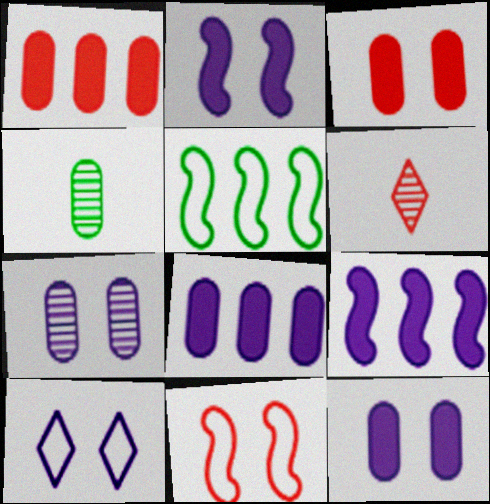[[1, 6, 11], 
[2, 7, 10], 
[5, 6, 12]]